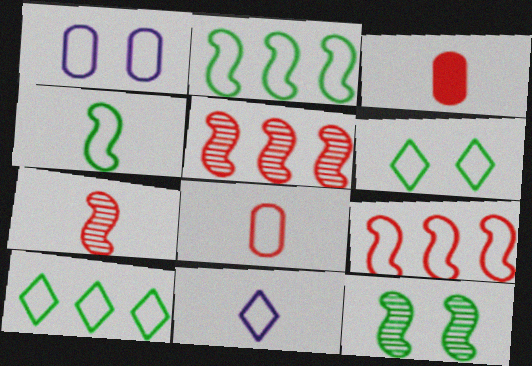[[4, 8, 11]]